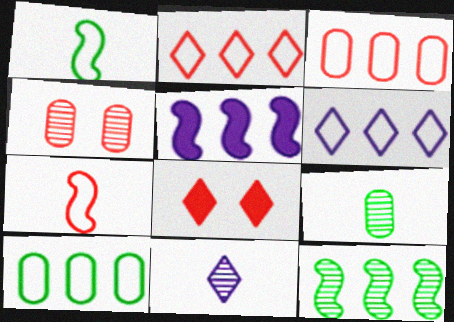[[4, 11, 12]]